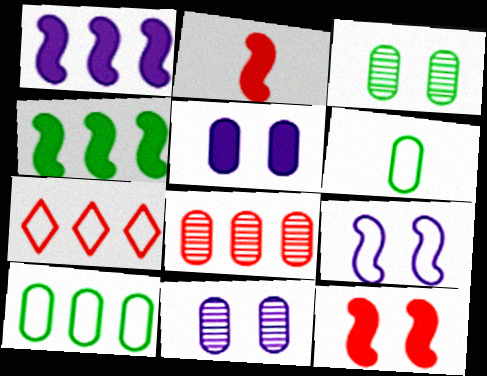[[5, 6, 8], 
[6, 7, 9]]